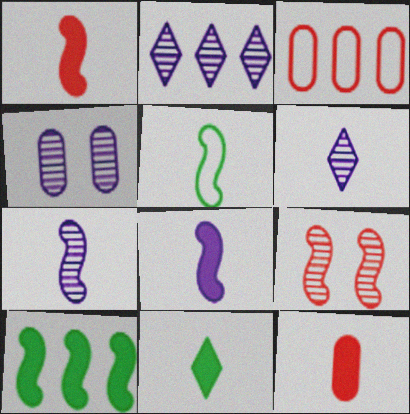[[1, 5, 7], 
[2, 3, 10], 
[2, 4, 7], 
[5, 6, 12], 
[8, 11, 12]]